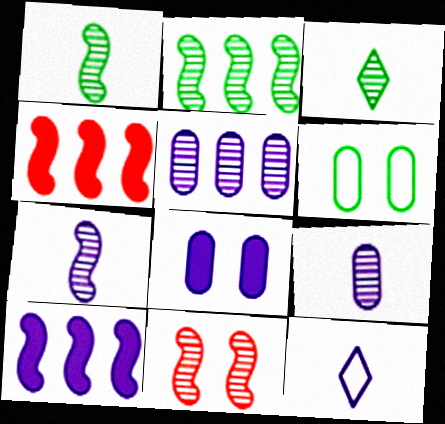[[2, 7, 11], 
[3, 5, 11]]